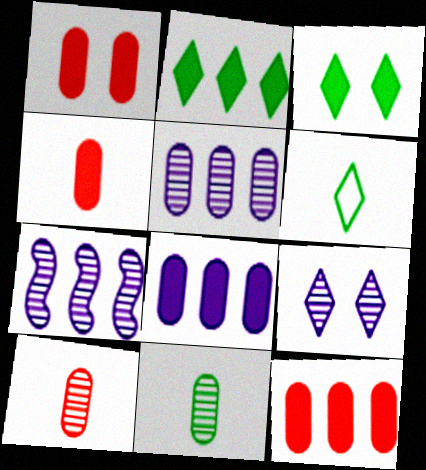[[1, 4, 12], 
[1, 6, 7]]